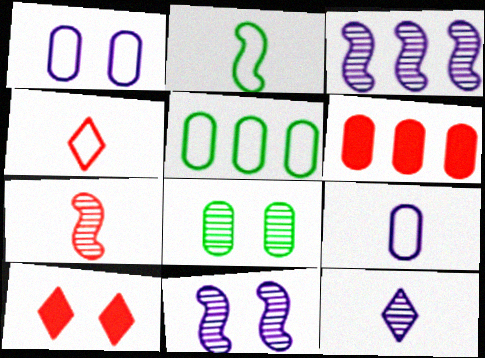[[2, 4, 9], 
[6, 8, 9]]